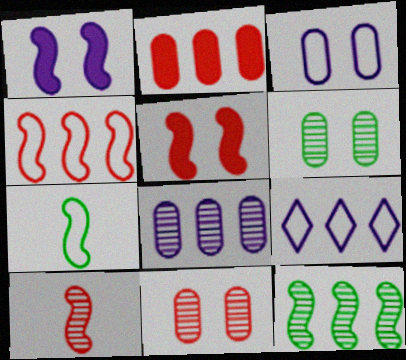[[2, 9, 12], 
[4, 5, 10]]